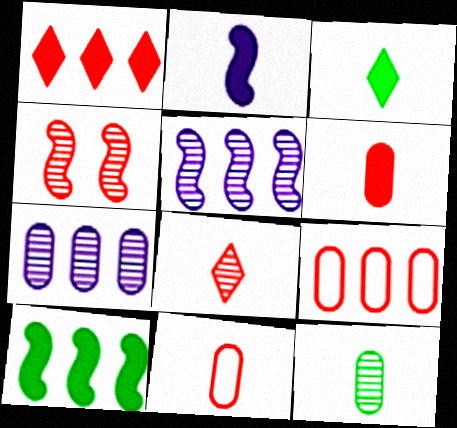[[1, 4, 11], 
[2, 3, 6]]